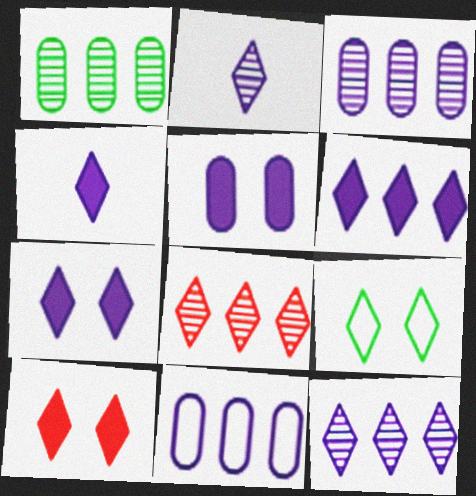[[4, 6, 7], 
[4, 8, 9]]